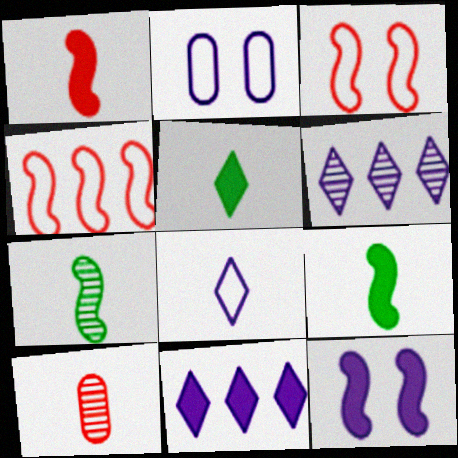[[4, 7, 12], 
[8, 9, 10]]